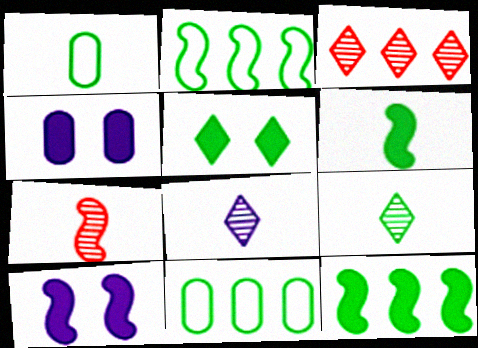[[1, 3, 10], 
[1, 6, 9], 
[2, 7, 10]]